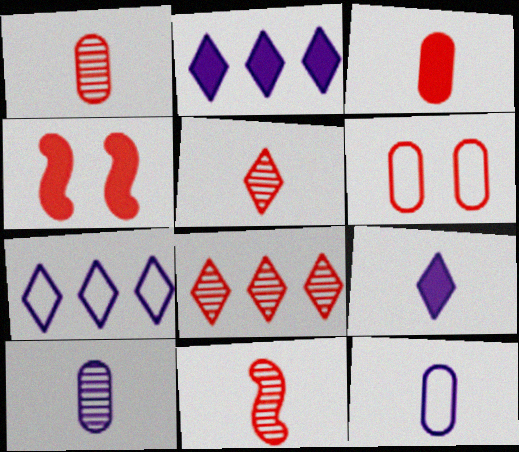[[1, 5, 11]]